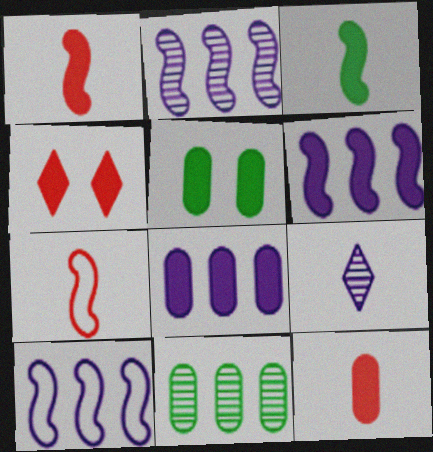[[2, 6, 10], 
[3, 4, 8], 
[5, 8, 12]]